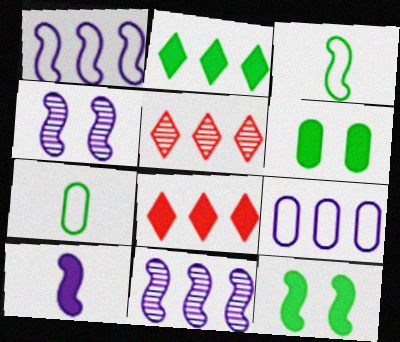[[1, 4, 10], 
[4, 7, 8], 
[6, 8, 10]]